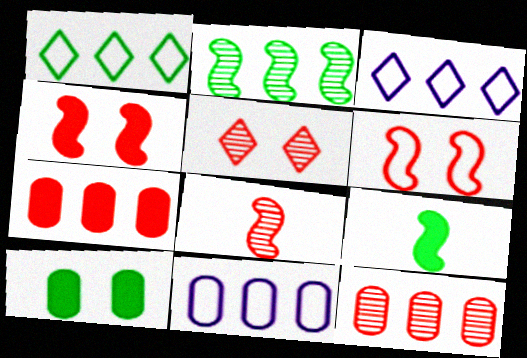[[2, 3, 7], 
[3, 8, 10], 
[5, 8, 12], 
[5, 9, 11]]